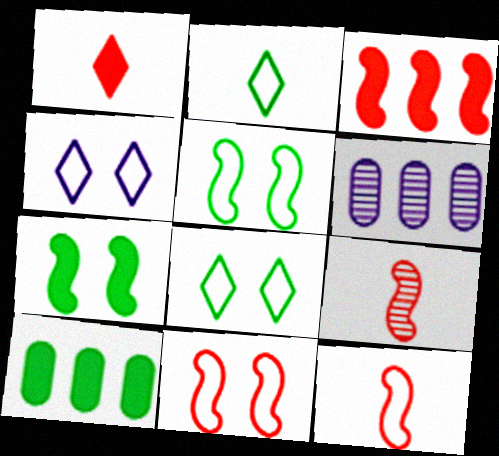[[1, 5, 6], 
[3, 9, 11], 
[4, 9, 10]]